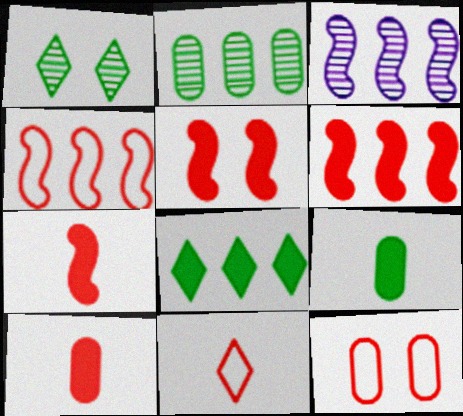[[4, 11, 12], 
[5, 6, 7]]